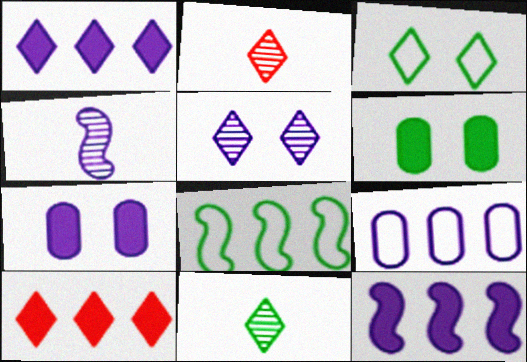[[1, 2, 3], 
[2, 7, 8], 
[6, 8, 11]]